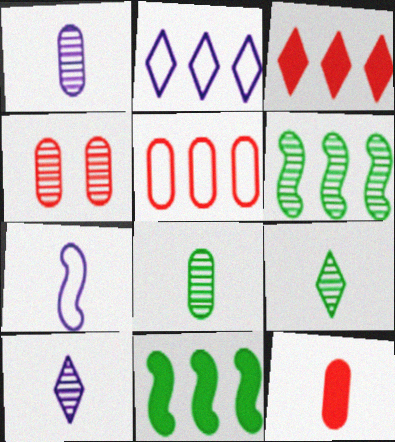[[4, 5, 12], 
[4, 6, 10], 
[7, 9, 12]]